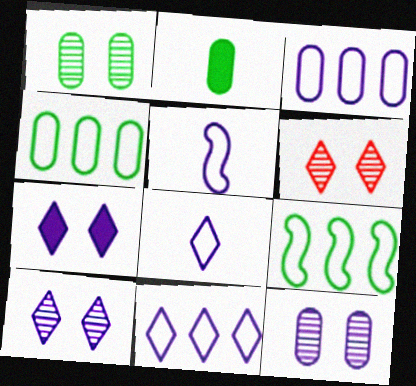[[1, 2, 4]]